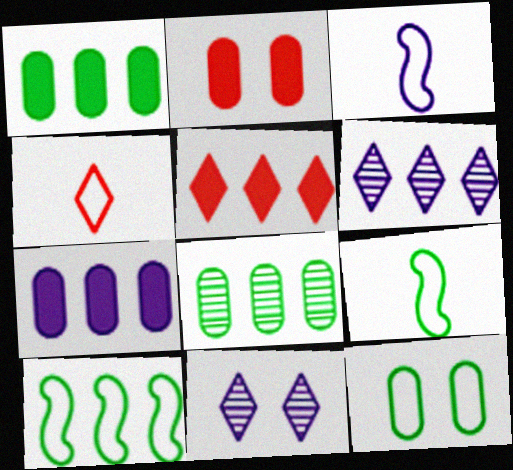[[2, 6, 9], 
[3, 7, 11]]